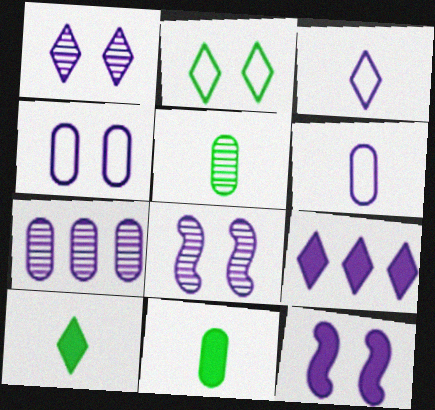[[1, 3, 9], 
[1, 4, 12], 
[3, 7, 12], 
[6, 8, 9]]